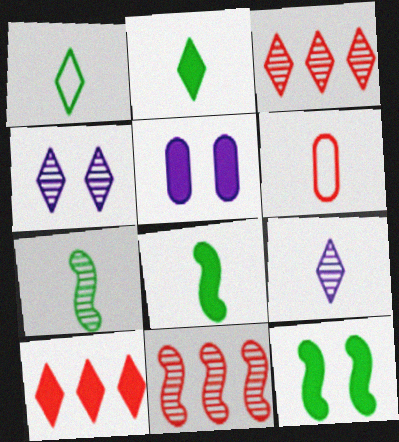[[1, 4, 10], 
[1, 5, 11], 
[5, 8, 10], 
[6, 8, 9]]